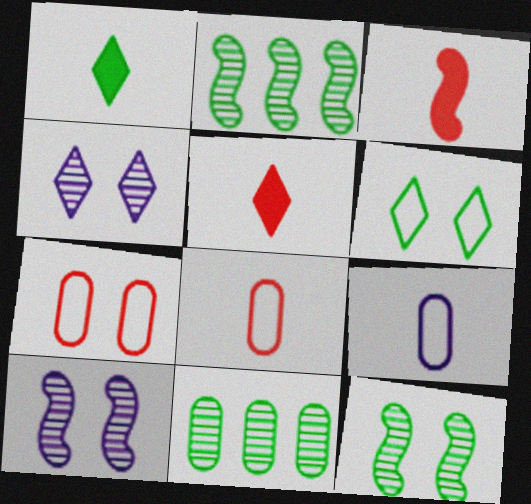[]